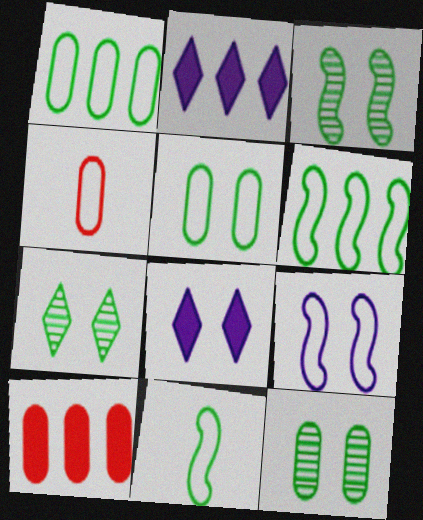[[2, 3, 4], 
[3, 7, 12]]